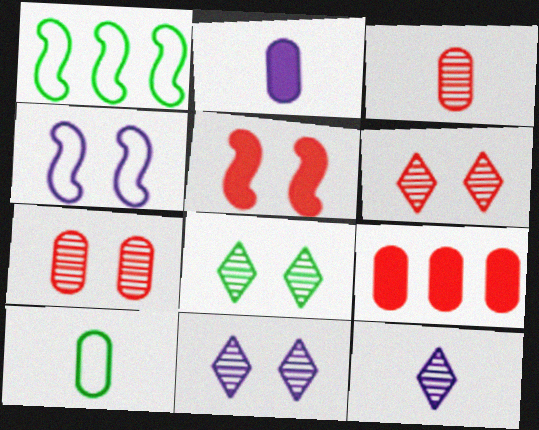[[1, 2, 6], 
[2, 3, 10], 
[6, 8, 11]]